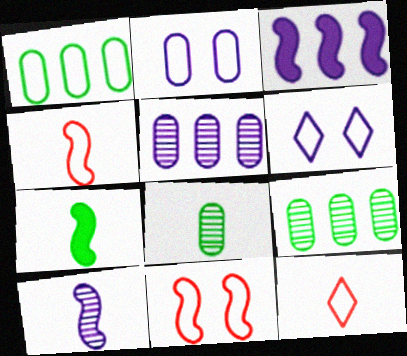[[1, 4, 6], 
[4, 7, 10]]